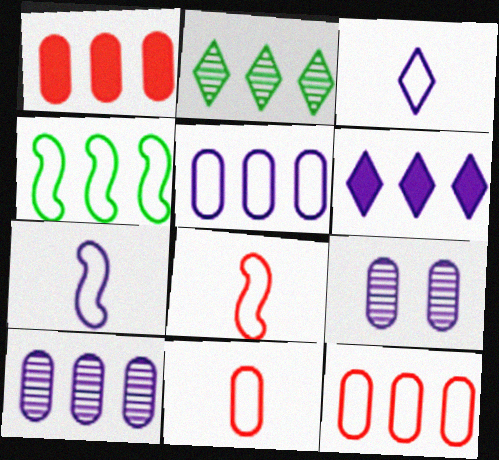[[6, 7, 9]]